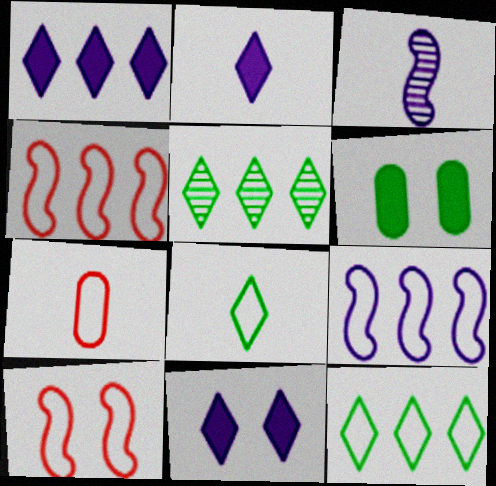[[1, 2, 11]]